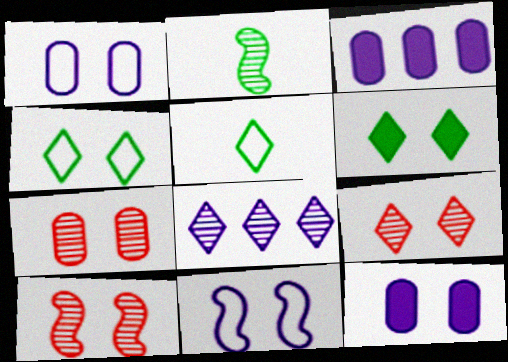[[1, 6, 10], 
[2, 7, 8], 
[3, 5, 10], 
[4, 10, 12], 
[6, 7, 11], 
[7, 9, 10]]